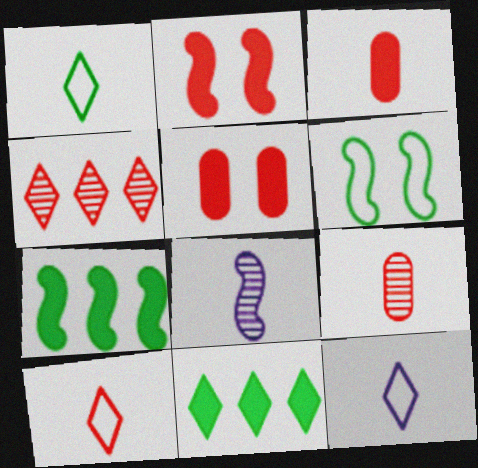[[1, 3, 8], 
[1, 10, 12]]